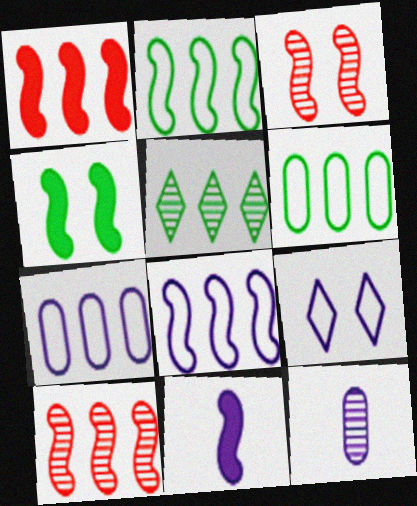[[1, 4, 11], 
[1, 5, 7], 
[2, 3, 11], 
[3, 5, 12]]